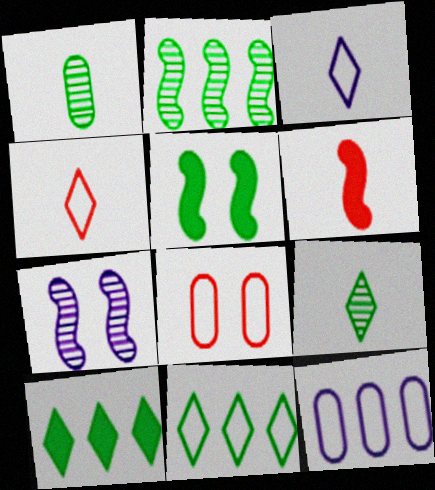[[1, 3, 6], 
[1, 5, 11]]